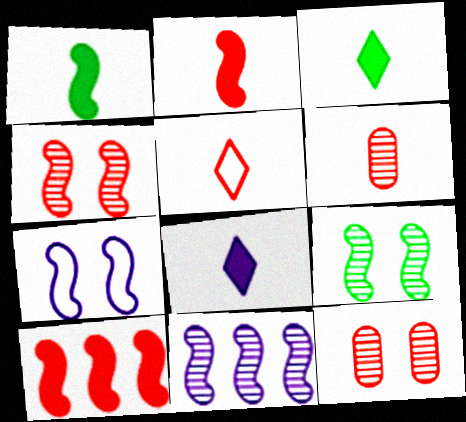[[2, 5, 6], 
[5, 10, 12]]